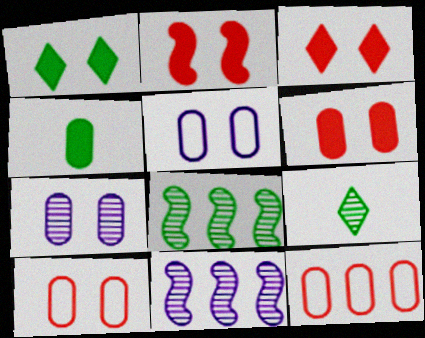[[2, 3, 6], 
[4, 7, 12]]